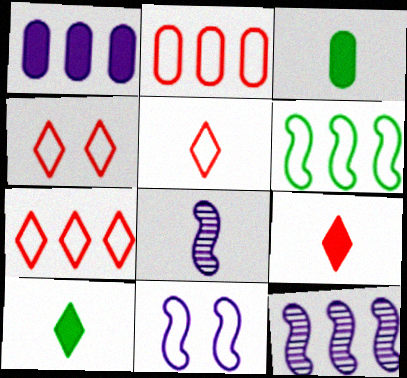[[3, 4, 12], 
[3, 5, 8], 
[4, 5, 7]]